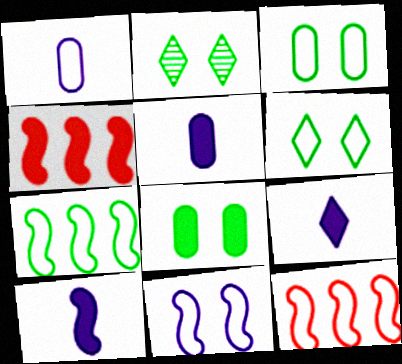[[1, 2, 4], 
[1, 6, 12], 
[2, 5, 12], 
[4, 8, 9], 
[5, 9, 10]]